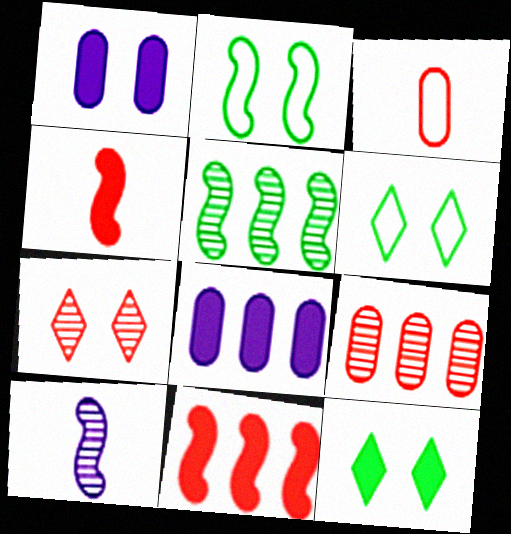[[1, 2, 7], 
[2, 10, 11], 
[3, 7, 11], 
[4, 8, 12]]